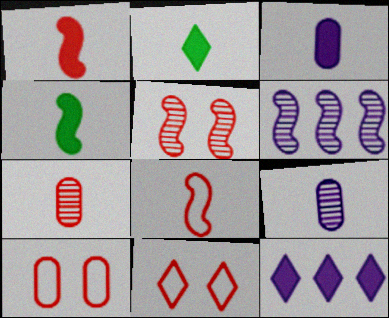[[1, 2, 3], 
[2, 6, 10], 
[2, 8, 9]]